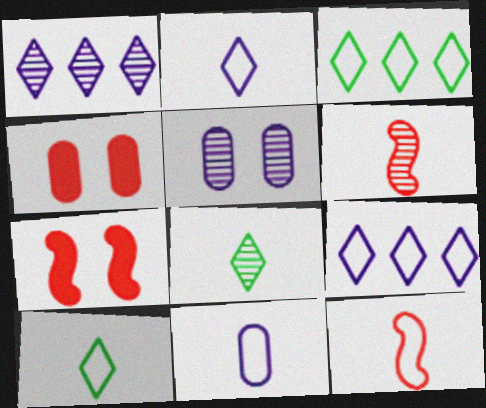[[10, 11, 12]]